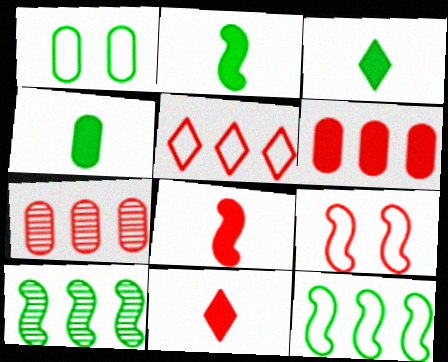[[1, 3, 10], 
[2, 3, 4], 
[7, 9, 11]]